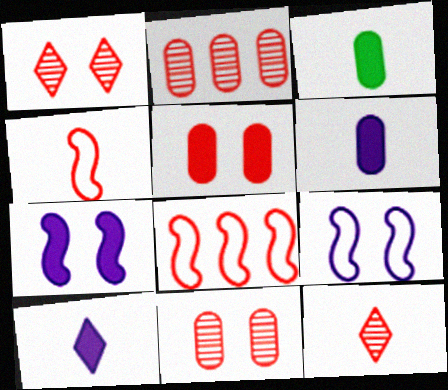[[5, 8, 12]]